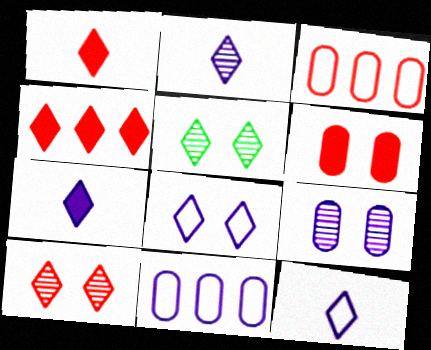[[2, 7, 12], 
[4, 5, 12]]